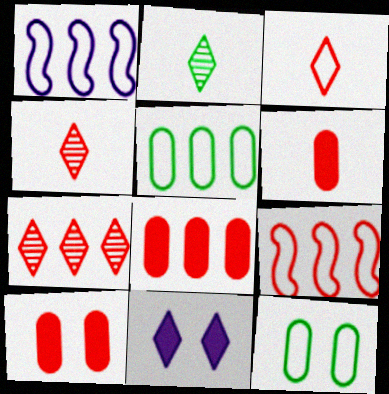[[1, 2, 10], 
[1, 3, 12], 
[4, 9, 10], 
[6, 8, 10], 
[7, 8, 9]]